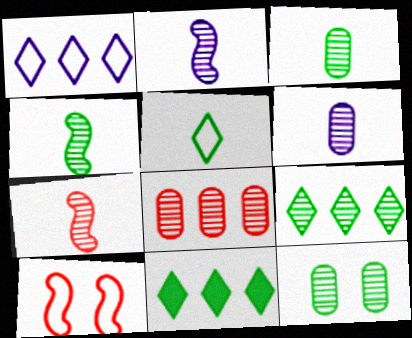[[2, 4, 7], 
[4, 9, 12], 
[6, 8, 12], 
[6, 10, 11]]